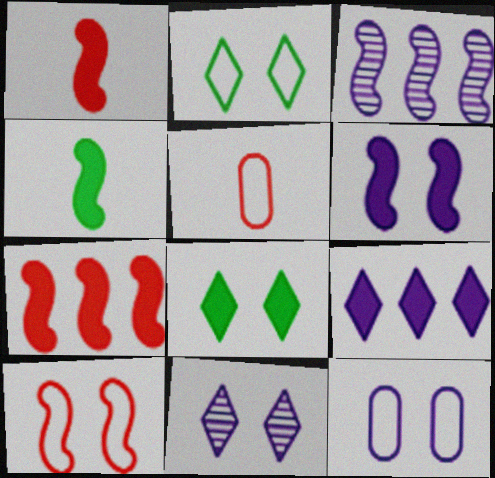[[2, 10, 12], 
[3, 4, 10], 
[3, 5, 8], 
[4, 6, 7], 
[6, 11, 12]]